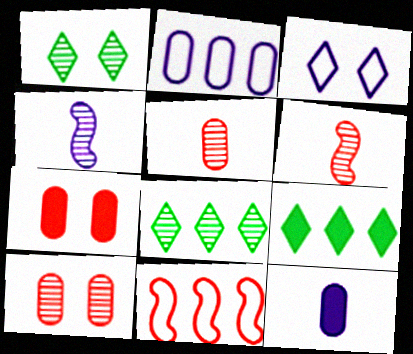[[1, 11, 12], 
[4, 8, 10]]